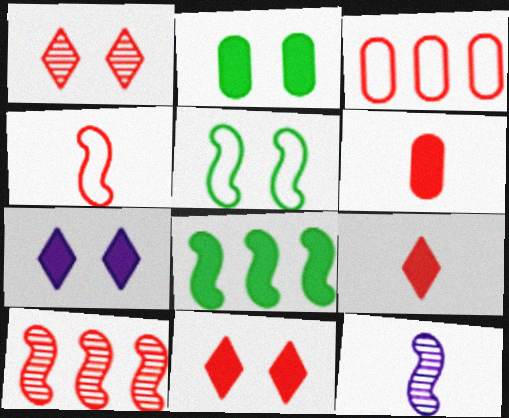[[6, 7, 8]]